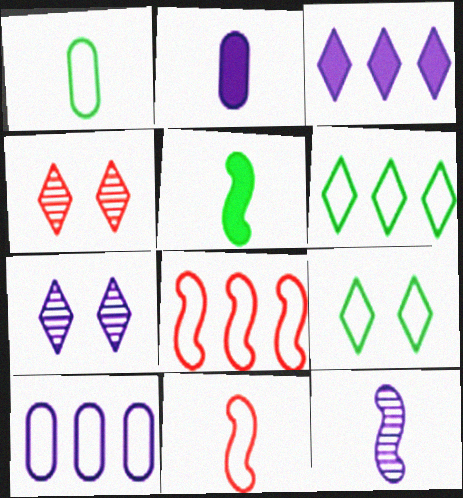[[4, 5, 10], 
[5, 11, 12], 
[6, 8, 10], 
[9, 10, 11]]